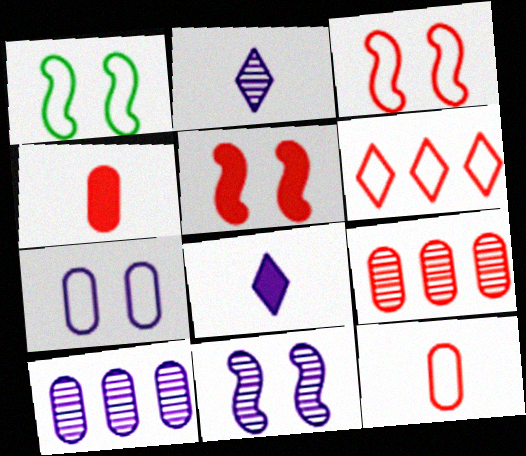[[1, 5, 11], 
[1, 8, 9], 
[2, 10, 11], 
[3, 6, 12]]